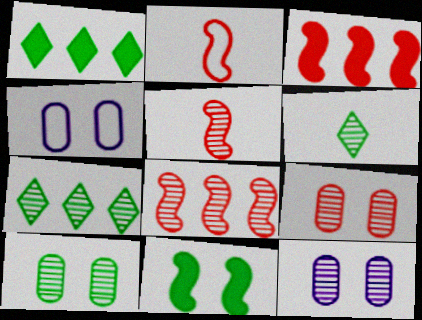[[1, 2, 12], 
[1, 4, 5], 
[3, 4, 6], 
[5, 7, 12], 
[6, 8, 12], 
[9, 10, 12]]